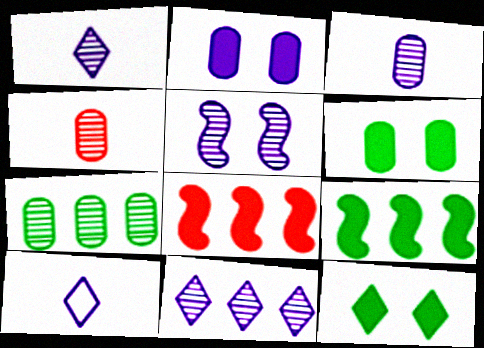[[3, 5, 11]]